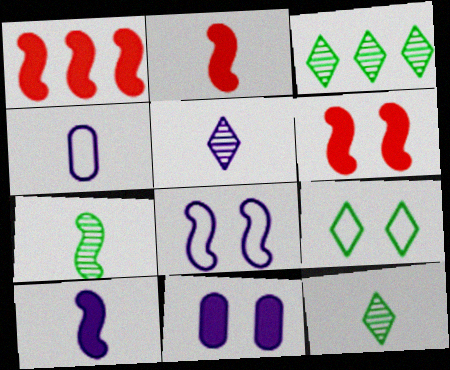[[1, 2, 6], 
[1, 7, 8], 
[2, 4, 12], 
[3, 4, 6], 
[4, 5, 10]]